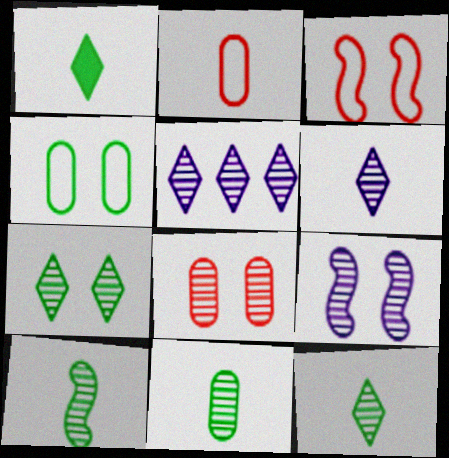[[5, 8, 10], 
[7, 8, 9], 
[10, 11, 12]]